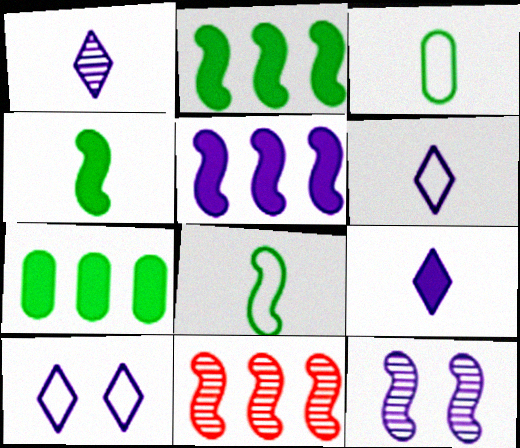[[1, 6, 9]]